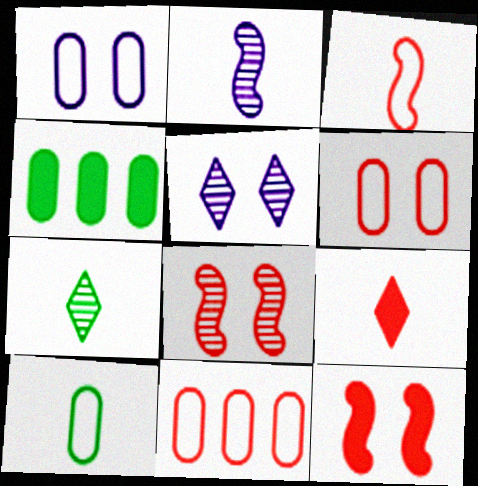[[1, 10, 11], 
[2, 9, 10], 
[3, 4, 5], 
[8, 9, 11]]